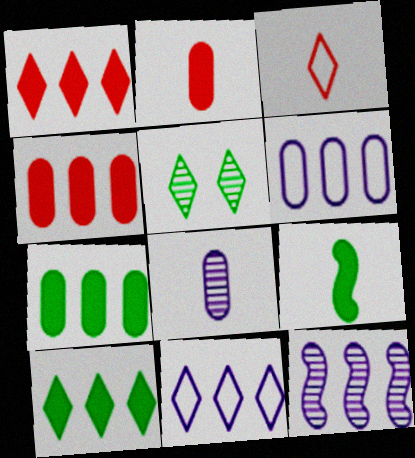[[3, 8, 9]]